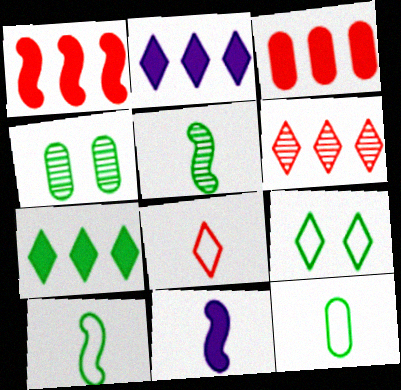[[4, 7, 10]]